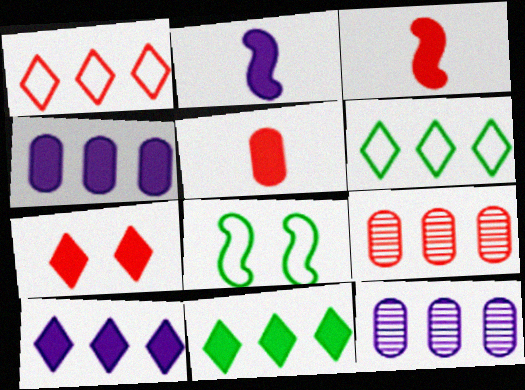[]